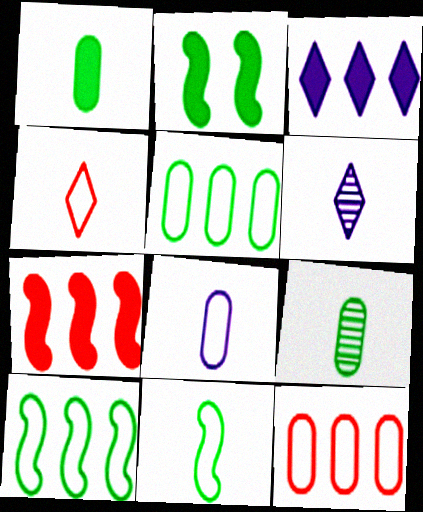[[2, 6, 12], 
[4, 8, 11]]